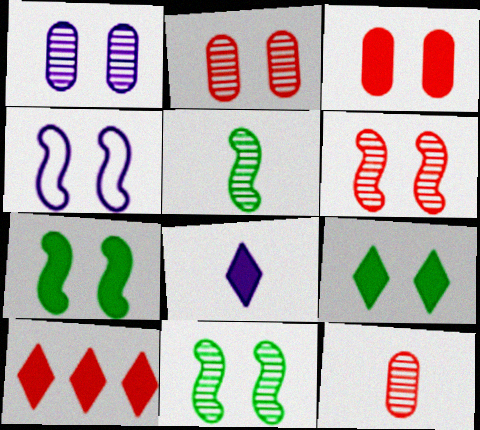[[2, 4, 9], 
[4, 6, 7], 
[8, 9, 10]]